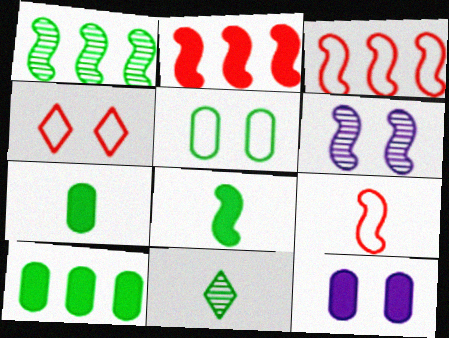[[3, 6, 8], 
[3, 11, 12]]